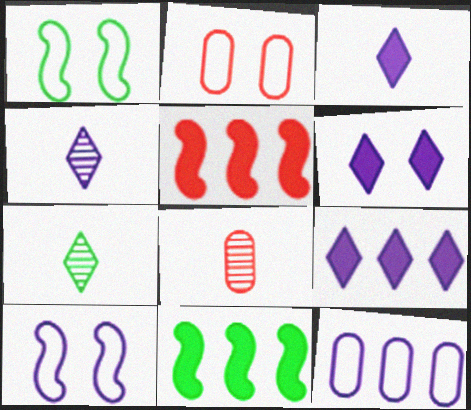[[1, 8, 9], 
[2, 4, 11], 
[3, 6, 9]]